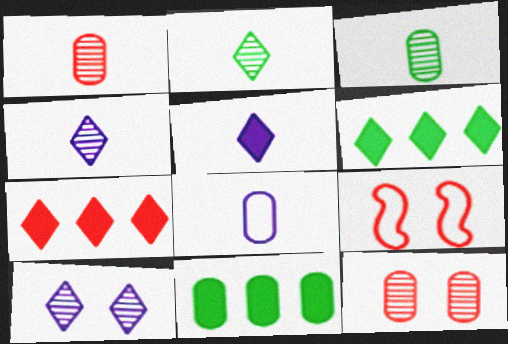[[1, 7, 9], 
[4, 9, 11], 
[8, 11, 12]]